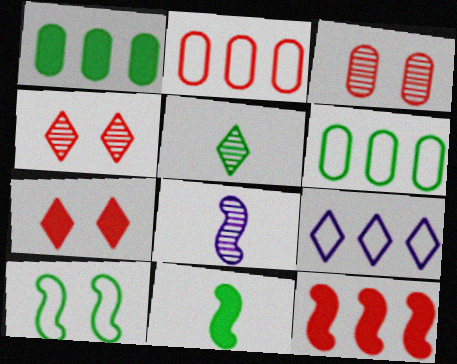[[1, 5, 10], 
[3, 9, 11], 
[5, 7, 9], 
[6, 7, 8], 
[8, 10, 12]]